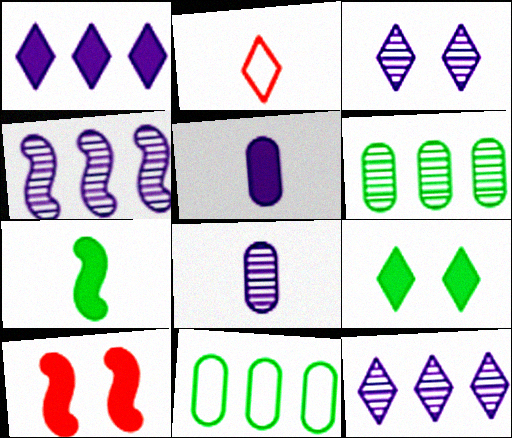[[2, 7, 8], 
[2, 9, 12], 
[3, 4, 8]]